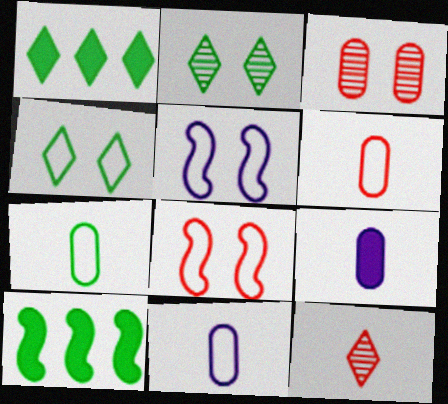[[2, 7, 10], 
[6, 7, 11]]